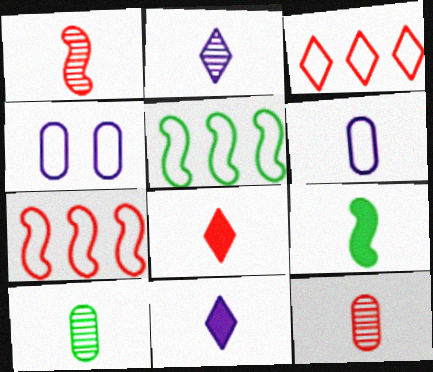[[1, 2, 10]]